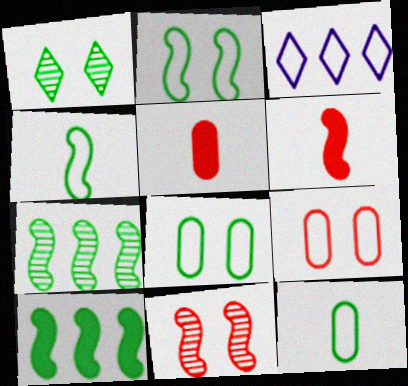[[1, 10, 12], 
[3, 4, 9]]